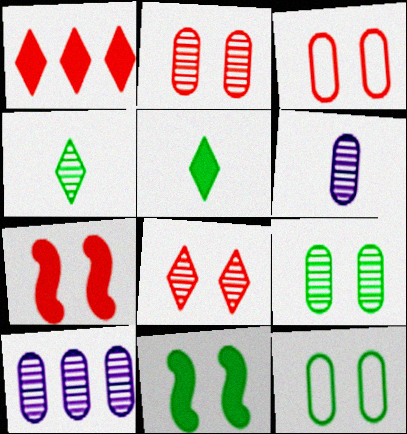[[3, 7, 8]]